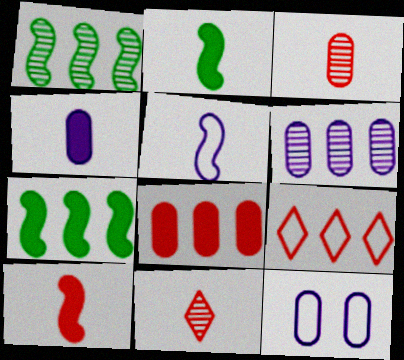[[4, 6, 12], 
[6, 7, 9], 
[7, 11, 12]]